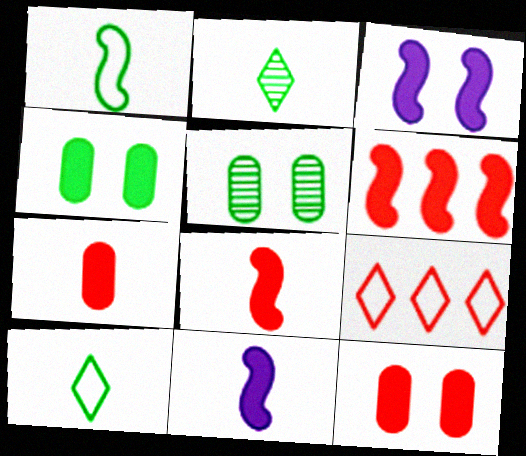[[5, 9, 11]]